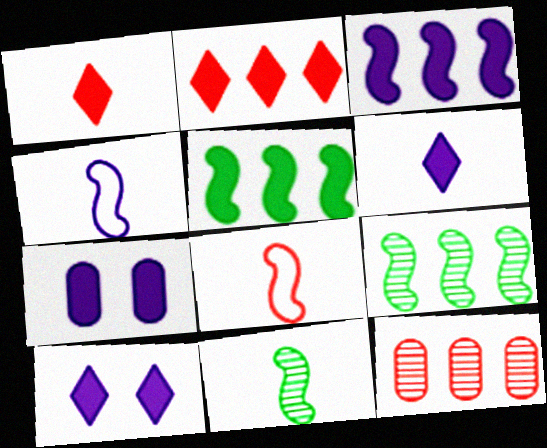[[1, 5, 7], 
[3, 6, 7]]